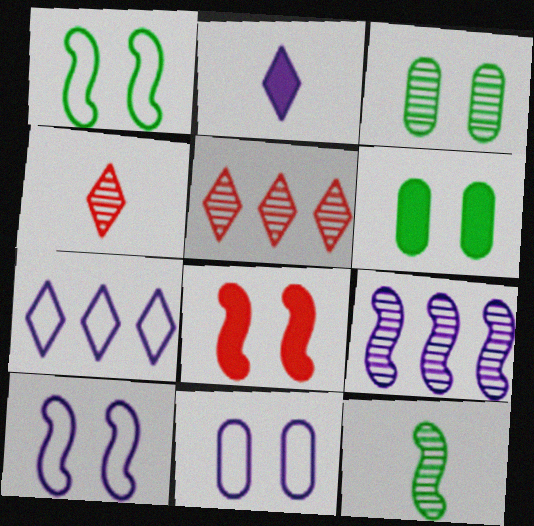[[2, 9, 11], 
[3, 4, 9]]